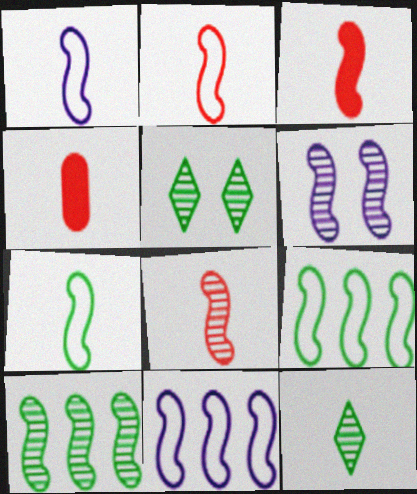[[1, 2, 7], 
[1, 4, 12], 
[2, 3, 8], 
[3, 6, 9], 
[4, 5, 11], 
[6, 8, 10]]